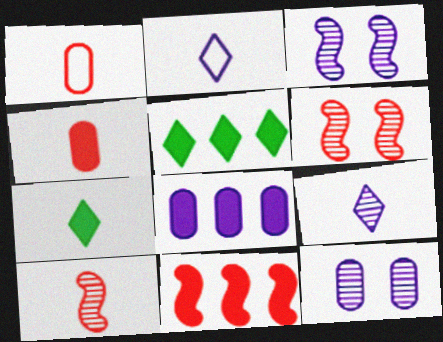[[1, 3, 5], 
[2, 3, 8], 
[5, 8, 11]]